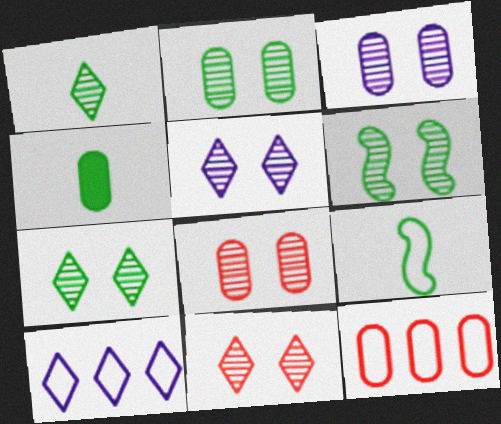[[1, 4, 9], 
[2, 3, 8], 
[2, 6, 7], 
[3, 4, 12], 
[3, 6, 11], 
[5, 6, 8], 
[5, 7, 11]]